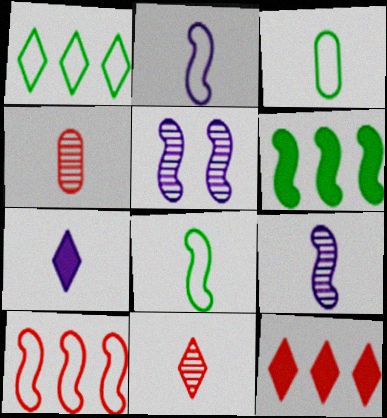[[3, 5, 12], 
[4, 7, 8]]